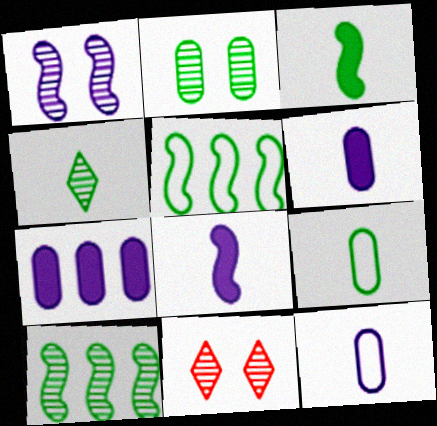[[1, 2, 11], 
[2, 4, 10], 
[3, 4, 9], 
[5, 6, 11]]